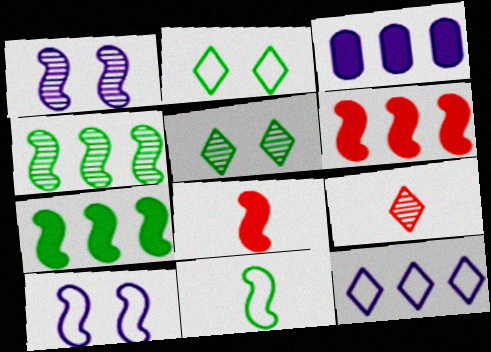[[1, 6, 11], 
[4, 8, 10]]